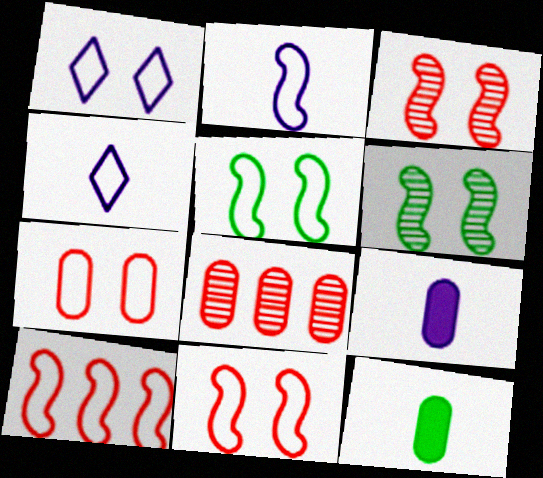[[1, 5, 7], 
[2, 5, 10]]